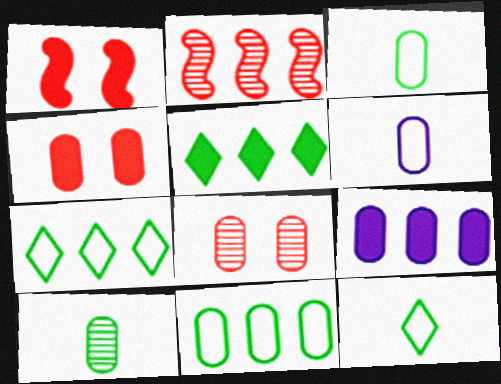[[2, 7, 9], 
[3, 8, 9]]